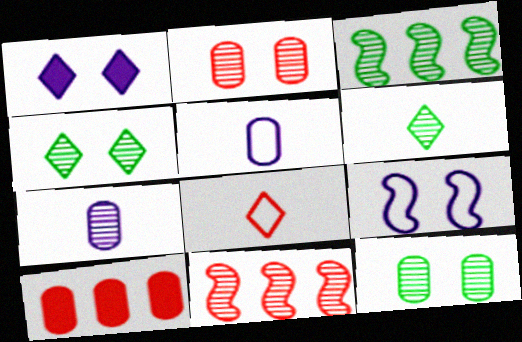[[3, 6, 12], 
[4, 7, 11], 
[5, 10, 12], 
[6, 9, 10]]